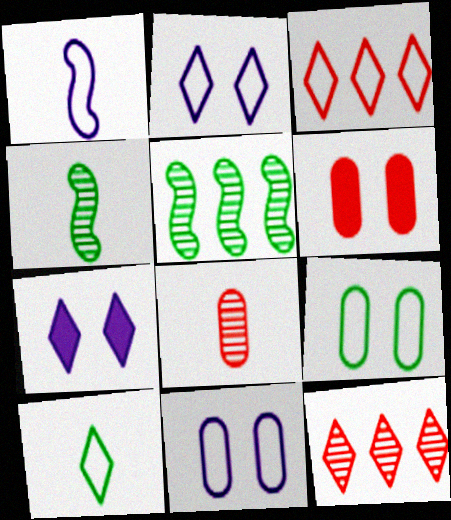[[1, 3, 9], 
[2, 3, 10], 
[7, 10, 12]]